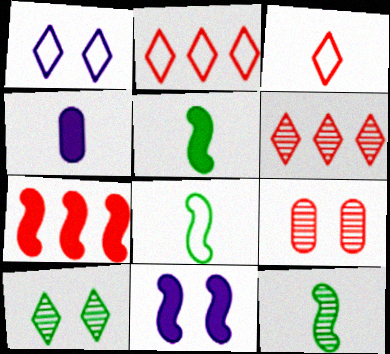[[3, 4, 12], 
[3, 7, 9], 
[5, 7, 11], 
[5, 8, 12]]